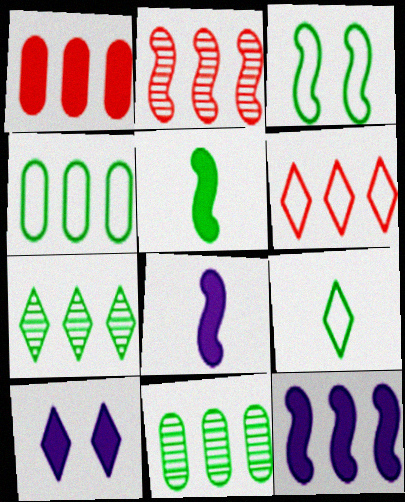[[1, 2, 6], 
[1, 5, 10], 
[2, 3, 8], 
[3, 4, 9], 
[6, 11, 12]]